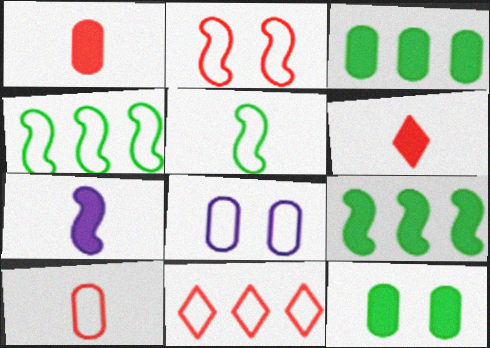[[2, 10, 11], 
[5, 8, 11]]